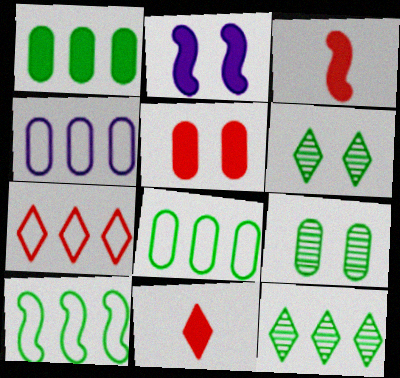[[1, 2, 11], 
[1, 10, 12], 
[3, 4, 6], 
[4, 7, 10]]